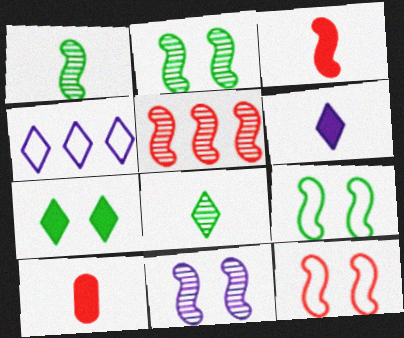[[1, 5, 11], 
[2, 4, 10], 
[3, 5, 12]]